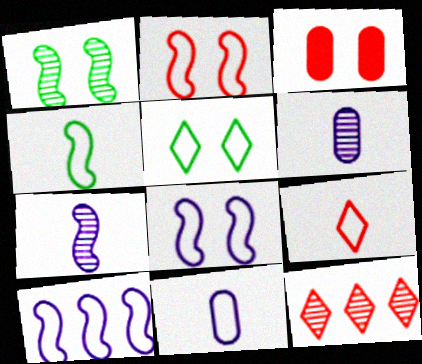[[1, 6, 12], 
[2, 4, 10], 
[4, 9, 11]]